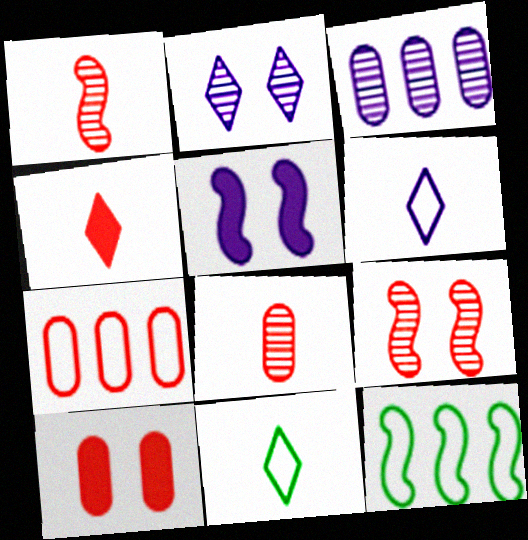[[1, 5, 12], 
[3, 5, 6], 
[4, 7, 9], 
[7, 8, 10]]